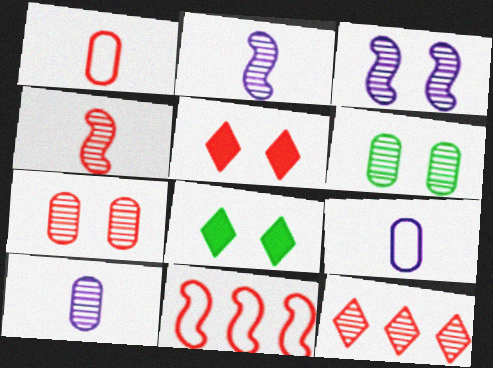[[2, 6, 12], 
[4, 7, 12], 
[8, 10, 11]]